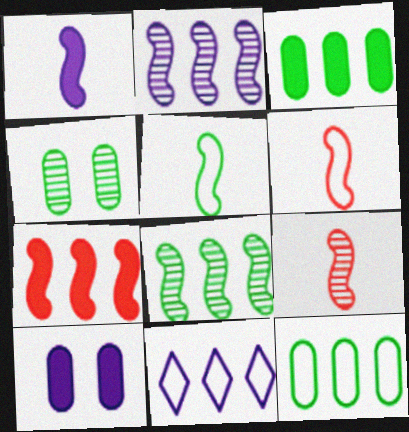[[1, 5, 9]]